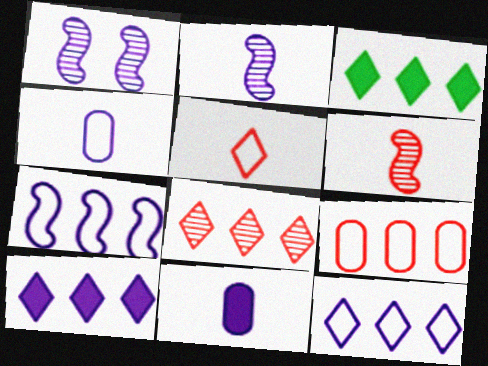[[1, 4, 10], 
[1, 11, 12], 
[3, 8, 12]]